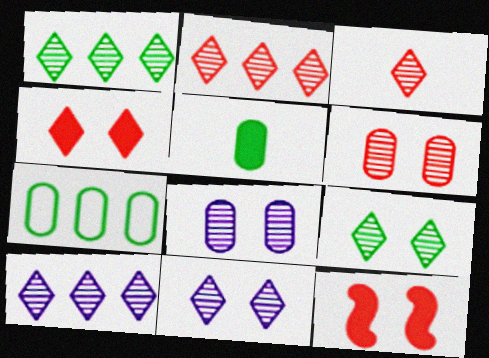[[1, 2, 10], 
[1, 3, 11], 
[3, 9, 10]]